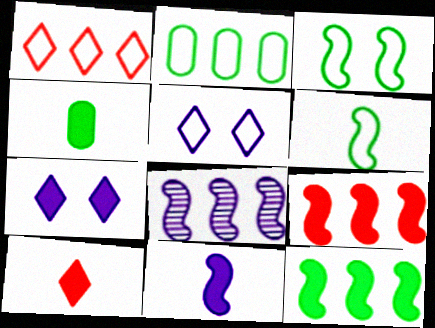[[4, 7, 9], 
[4, 10, 11]]